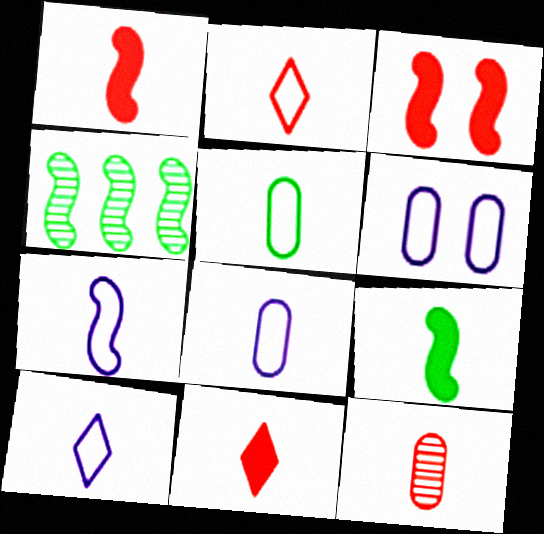[[1, 2, 12], 
[2, 5, 7], 
[3, 4, 7], 
[4, 6, 11], 
[7, 8, 10], 
[9, 10, 12]]